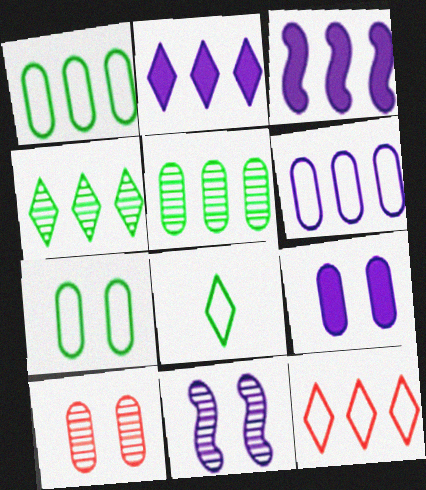[[2, 4, 12], 
[3, 5, 12], 
[3, 8, 10], 
[7, 9, 10]]